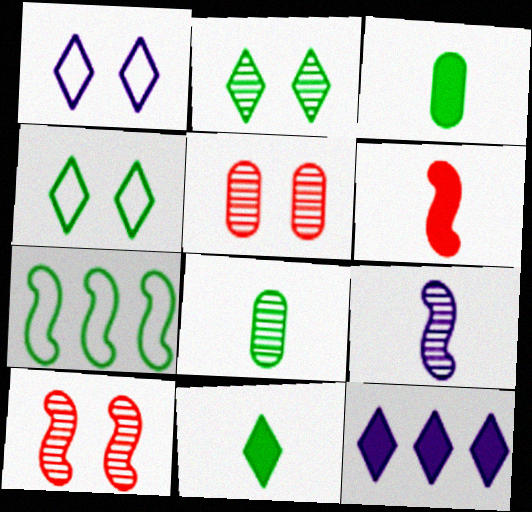[[2, 3, 7]]